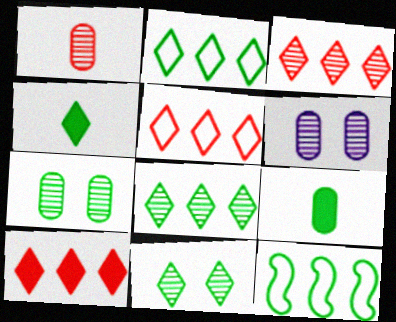[[2, 4, 11], 
[3, 5, 10], 
[4, 7, 12], 
[9, 11, 12]]